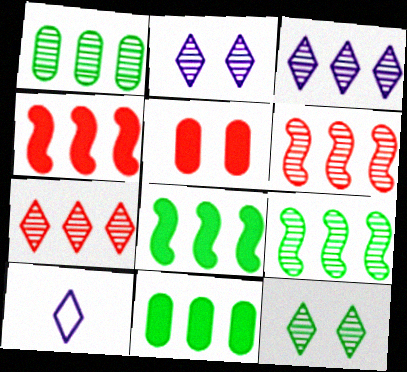[[1, 3, 6], 
[5, 9, 10]]